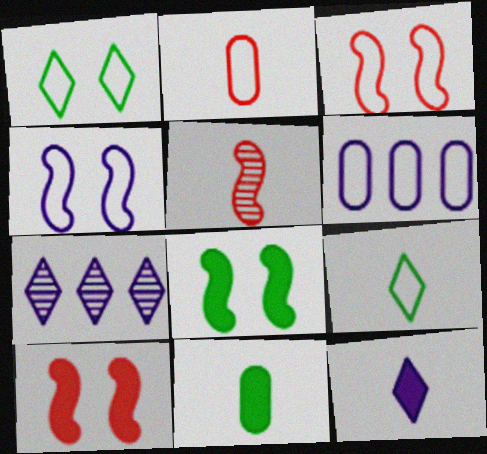[[2, 7, 8], 
[3, 6, 9], 
[3, 7, 11]]